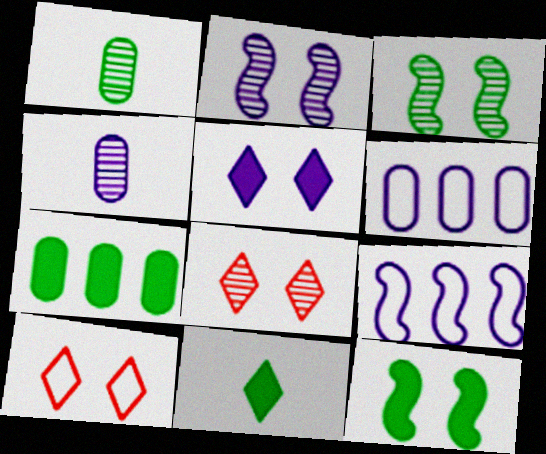[[4, 5, 9], 
[7, 11, 12]]